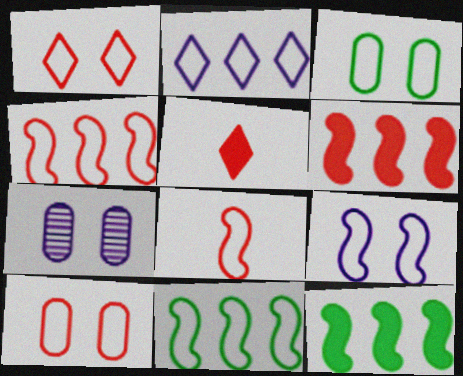[[1, 3, 9], 
[2, 3, 8], 
[5, 7, 11], 
[8, 9, 11]]